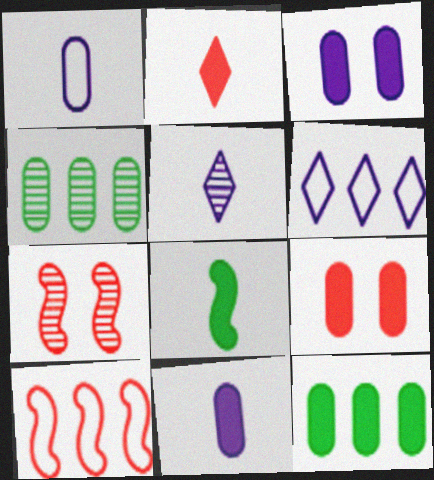[[1, 4, 9], 
[2, 8, 11], 
[4, 5, 7], 
[9, 11, 12]]